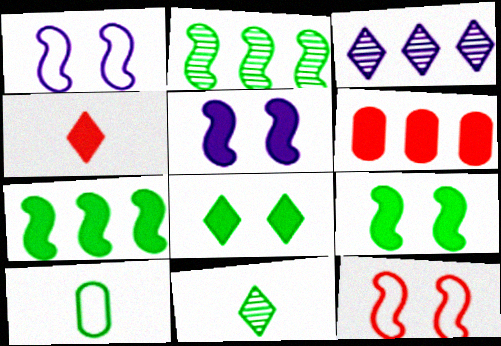[[1, 6, 11], 
[2, 8, 10]]